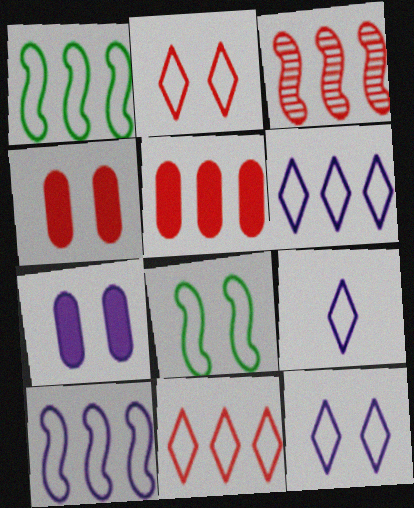[[3, 5, 11], 
[6, 9, 12]]